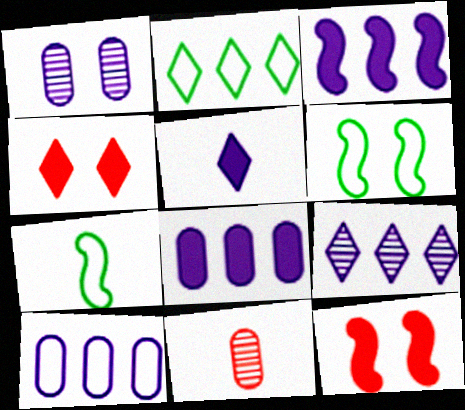[[1, 4, 6], 
[3, 9, 10], 
[5, 7, 11]]